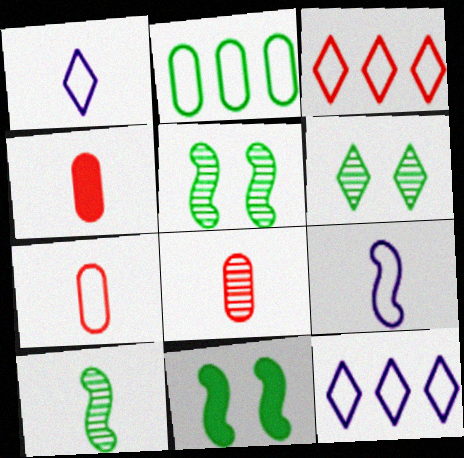[[1, 4, 10], 
[4, 5, 12], 
[4, 7, 8], 
[8, 11, 12]]